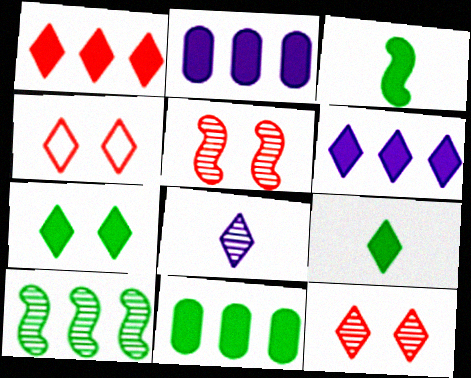[[3, 7, 11]]